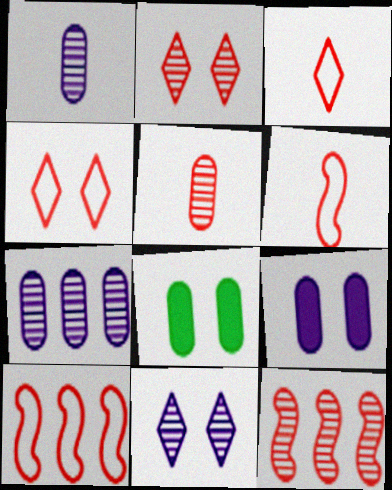[[2, 5, 12]]